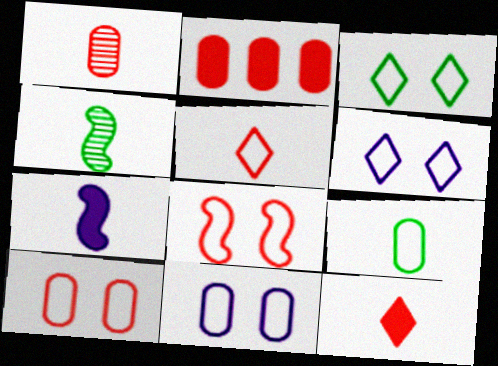[[1, 2, 10], 
[2, 4, 6], 
[3, 8, 11]]